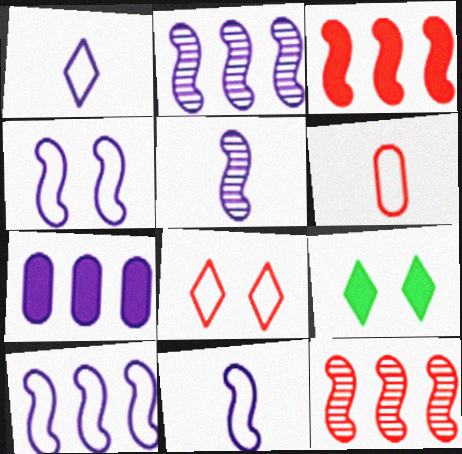[[2, 6, 9], 
[4, 10, 11]]